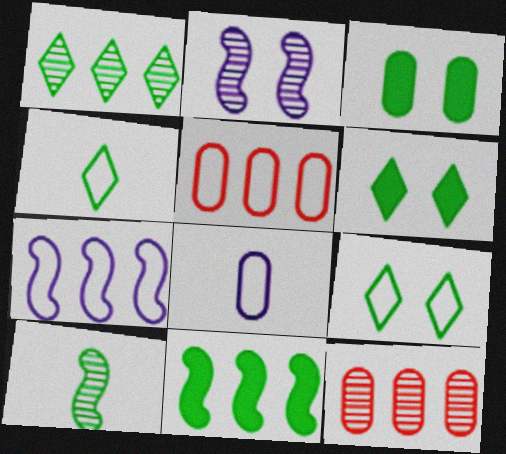[[1, 4, 6], 
[3, 8, 12]]